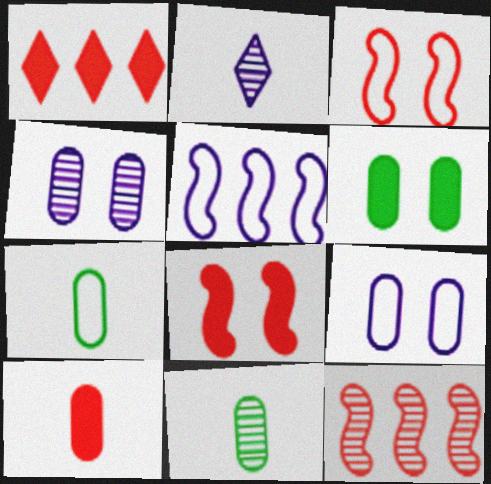[[1, 8, 10]]